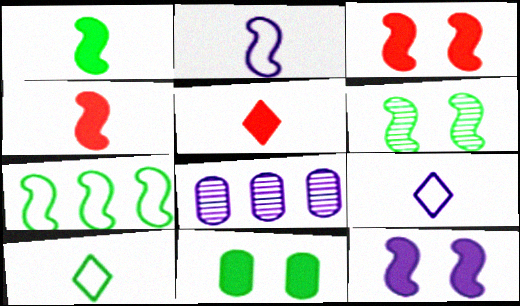[[1, 6, 7], 
[3, 8, 10], 
[8, 9, 12]]